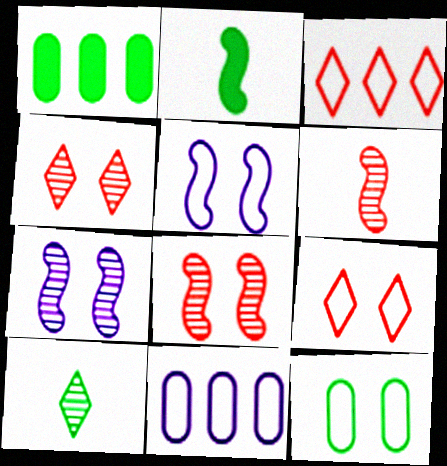[[2, 4, 11], 
[5, 9, 12]]